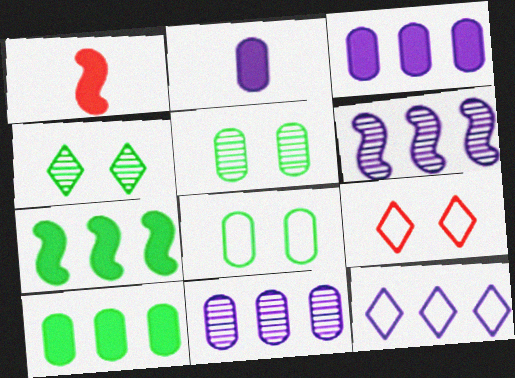[[1, 5, 12], 
[3, 6, 12]]